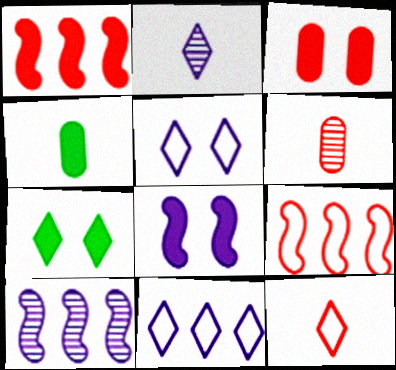[[3, 7, 8]]